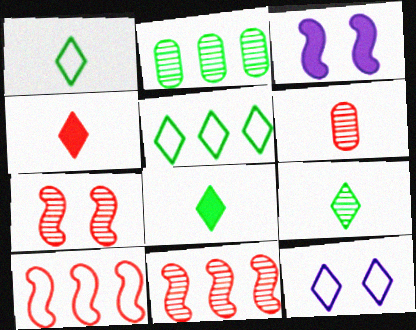[[1, 8, 9], 
[3, 5, 6]]